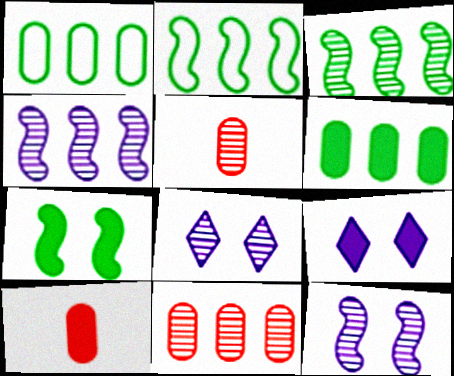[[2, 5, 9], 
[2, 8, 10], 
[3, 5, 8]]